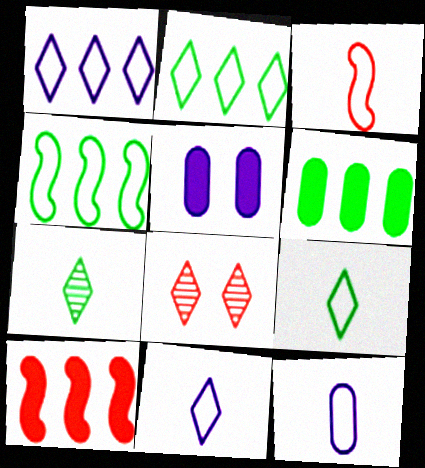[[3, 9, 12]]